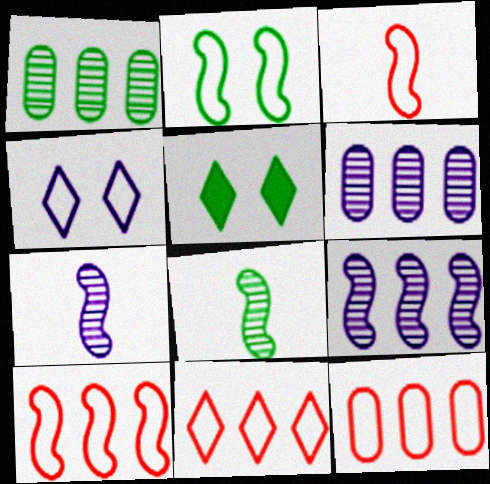[[3, 5, 6], 
[5, 7, 12], 
[10, 11, 12]]